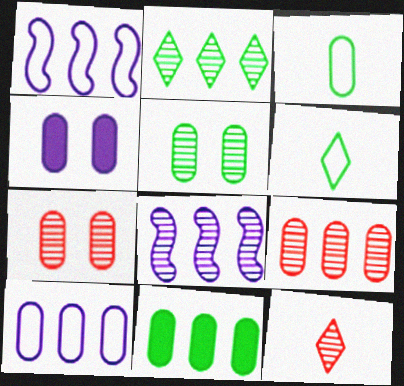[[2, 8, 9], 
[3, 4, 9], 
[3, 5, 11], 
[5, 8, 12], 
[9, 10, 11]]